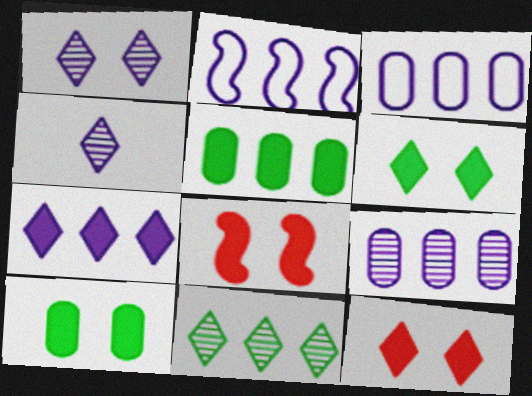[[2, 7, 9]]